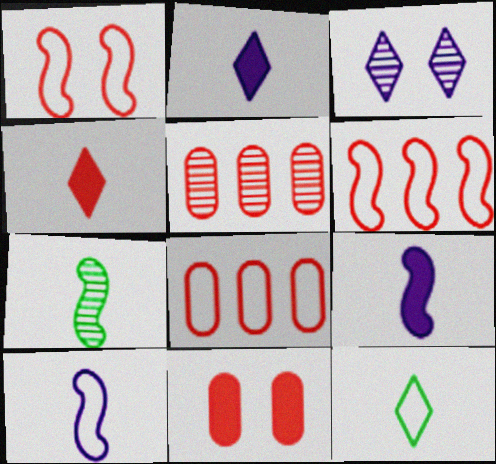[[1, 4, 5], 
[3, 5, 7]]